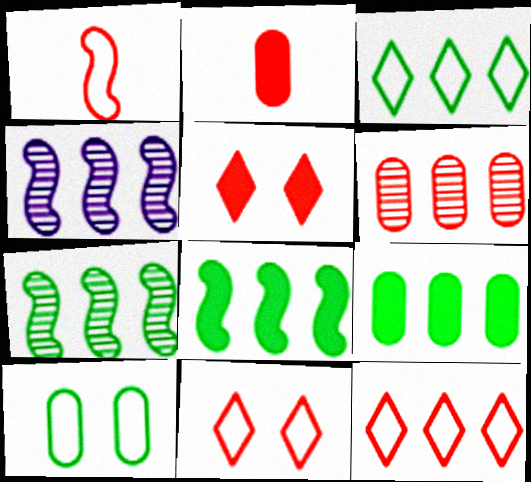[[1, 5, 6], 
[3, 7, 9], 
[4, 9, 12]]